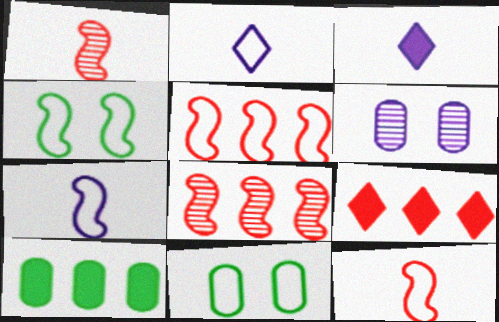[[2, 5, 11], 
[3, 8, 11], 
[4, 5, 7]]